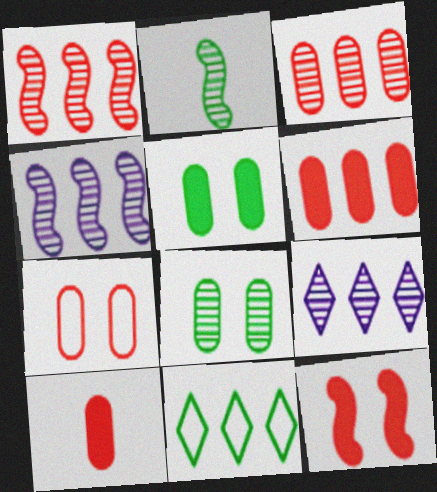[[2, 5, 11], 
[3, 7, 10], 
[4, 6, 11]]